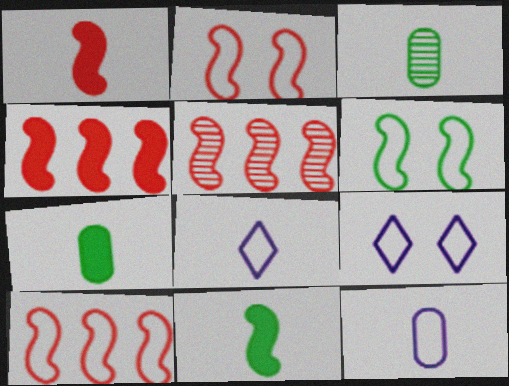[[1, 2, 5], 
[1, 3, 8], 
[3, 4, 9], 
[4, 5, 10], 
[5, 7, 9]]